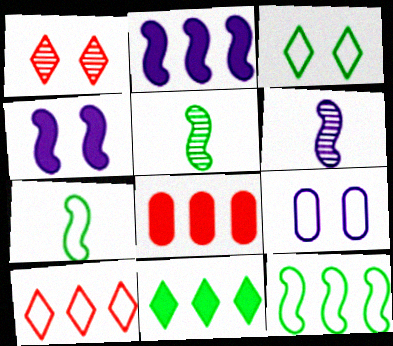[[2, 8, 11], 
[3, 6, 8], 
[7, 9, 10]]